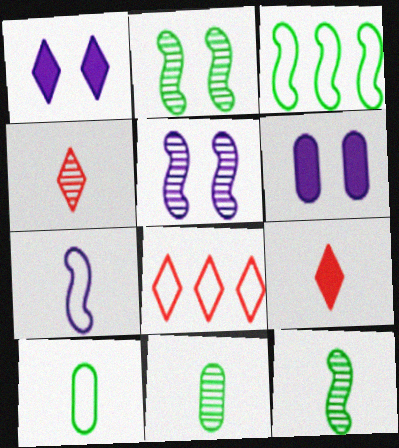[[3, 4, 6], 
[6, 8, 12], 
[7, 9, 11]]